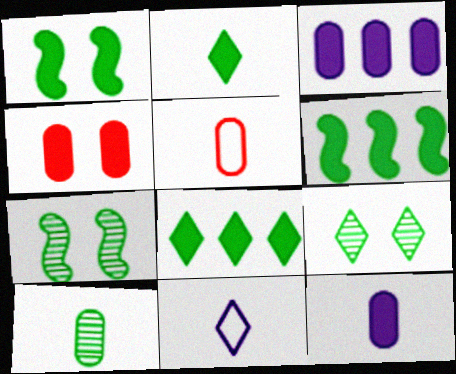[[5, 10, 12]]